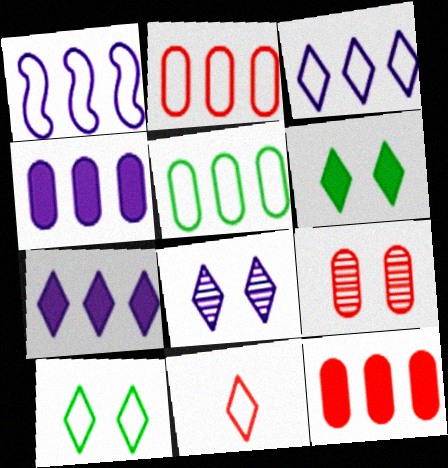[[3, 10, 11]]